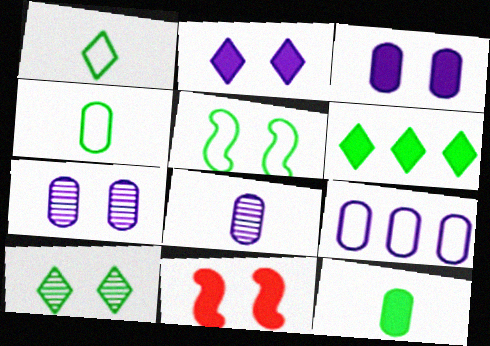[[1, 6, 10], 
[3, 8, 9]]